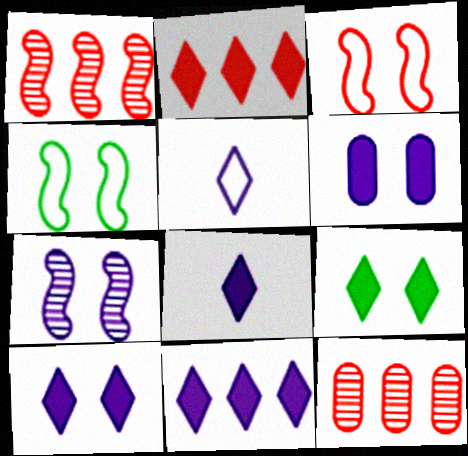[[2, 8, 9], 
[4, 8, 12], 
[8, 10, 11]]